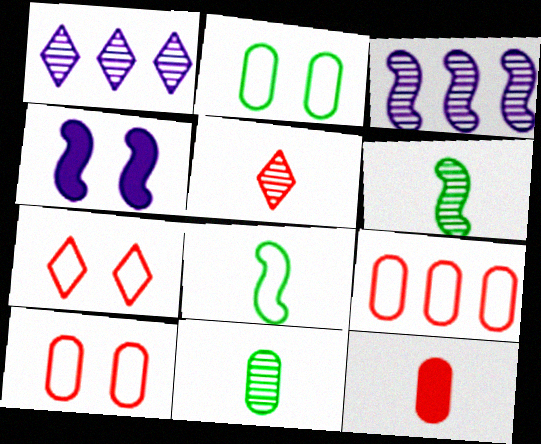[]